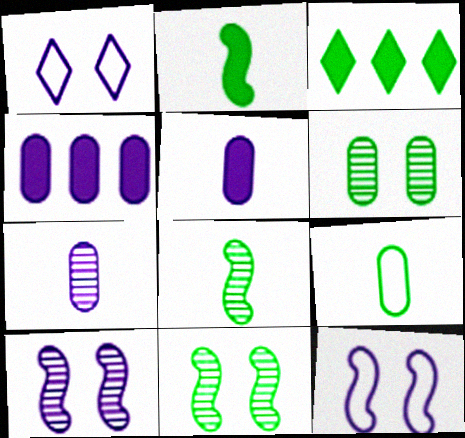[[3, 9, 11]]